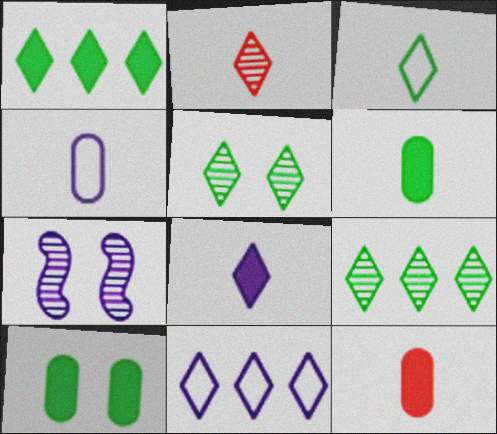[[1, 3, 5], 
[2, 3, 8]]